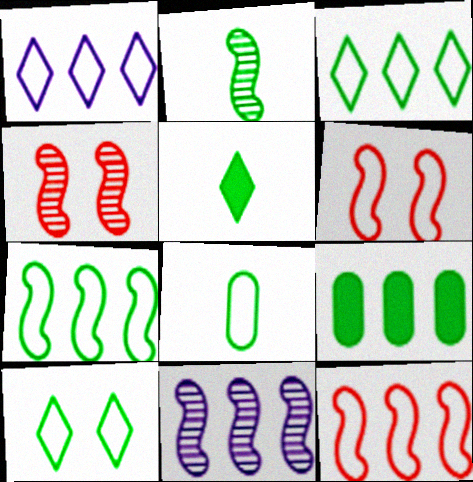[[1, 6, 8], 
[2, 4, 11], 
[2, 5, 8], 
[2, 9, 10], 
[7, 8, 10]]